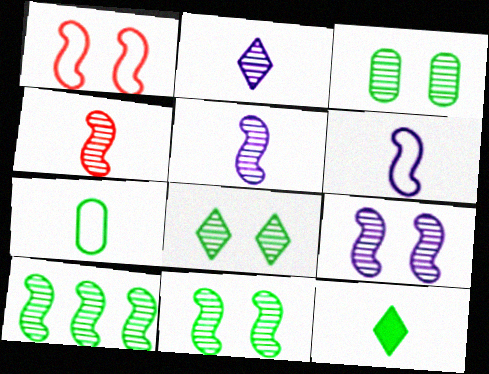[[3, 8, 11], 
[4, 9, 10]]